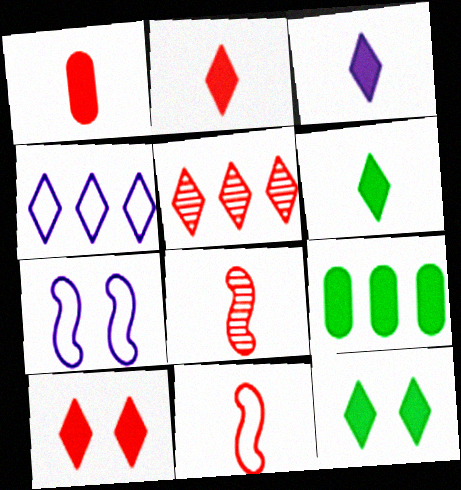[[2, 3, 6]]